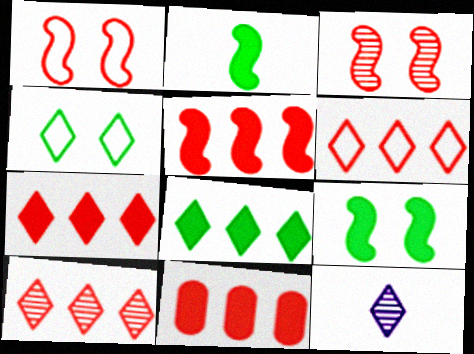[[4, 7, 12], 
[5, 7, 11], 
[6, 7, 10]]